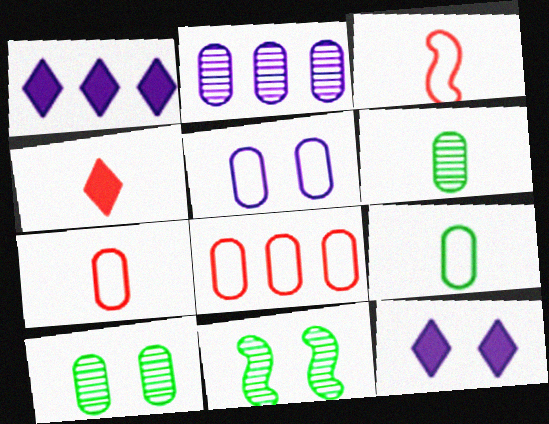[[1, 3, 10], 
[1, 7, 11], 
[5, 8, 9]]